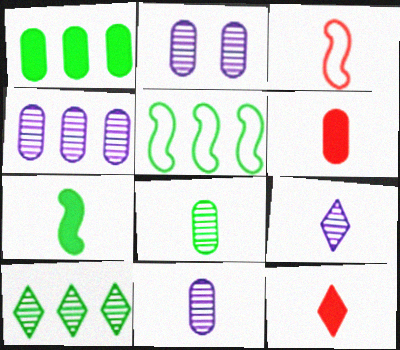[[1, 5, 10], 
[2, 4, 11], 
[2, 5, 12]]